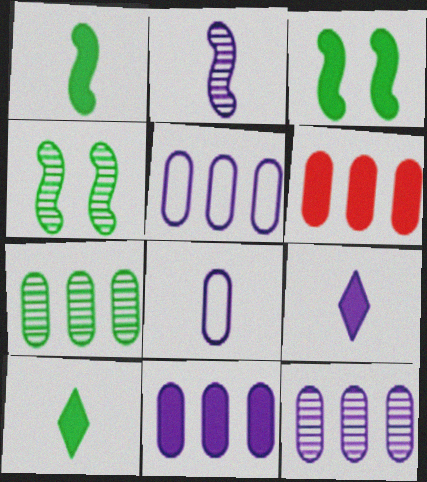[[2, 8, 9], 
[3, 6, 9], 
[5, 6, 7], 
[5, 11, 12]]